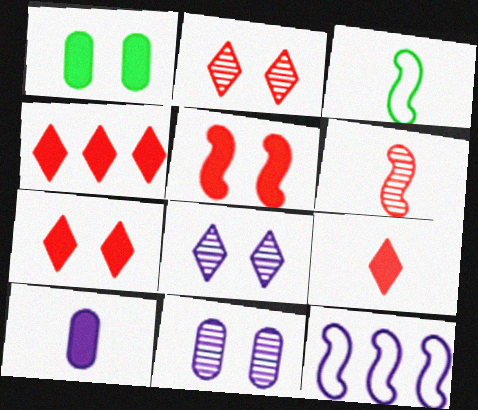[[3, 4, 11], 
[4, 7, 9], 
[8, 10, 12]]